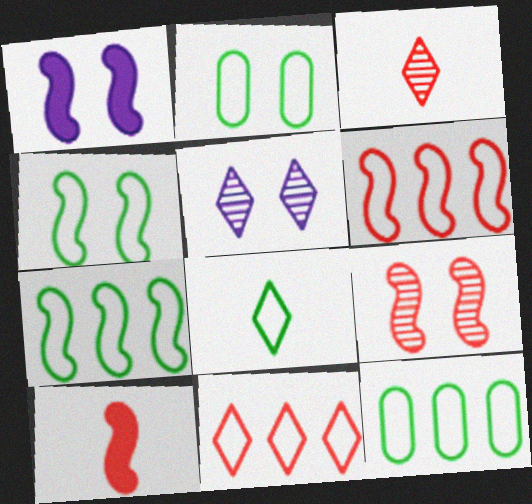[[1, 3, 12], 
[1, 4, 9], 
[2, 7, 8], 
[4, 8, 12], 
[5, 10, 12], 
[6, 9, 10]]